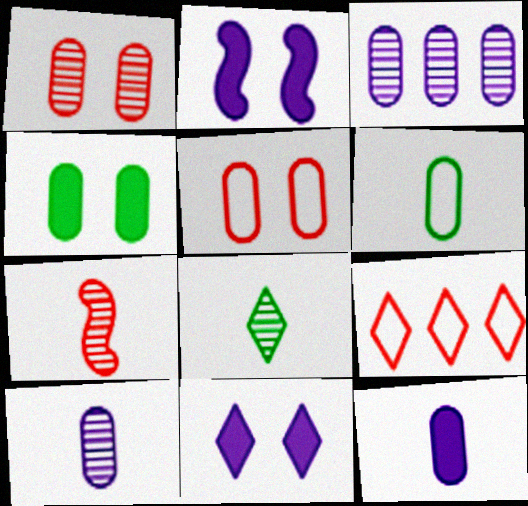[[7, 8, 10], 
[8, 9, 11]]